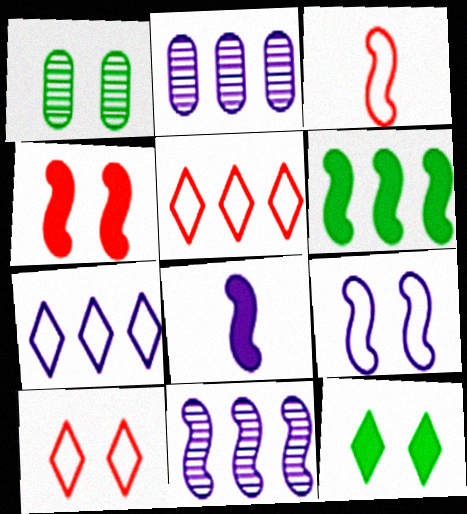[[1, 5, 8], 
[2, 3, 12], 
[2, 5, 6], 
[4, 6, 8], 
[8, 9, 11]]